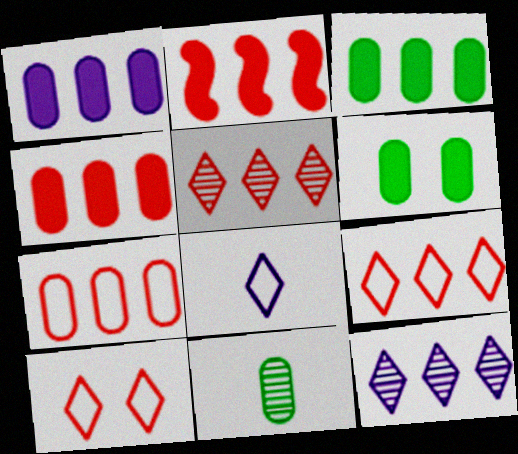[[1, 3, 4], 
[2, 5, 7]]